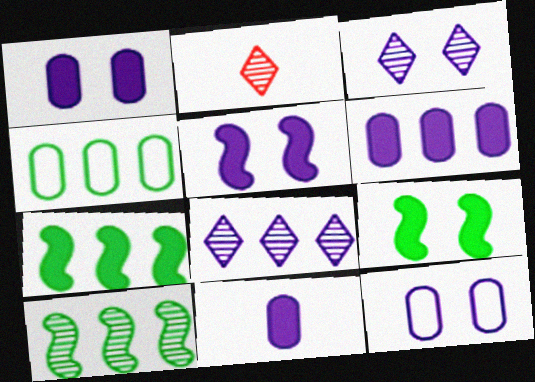[[1, 6, 11], 
[2, 4, 5], 
[2, 7, 12], 
[3, 5, 12]]